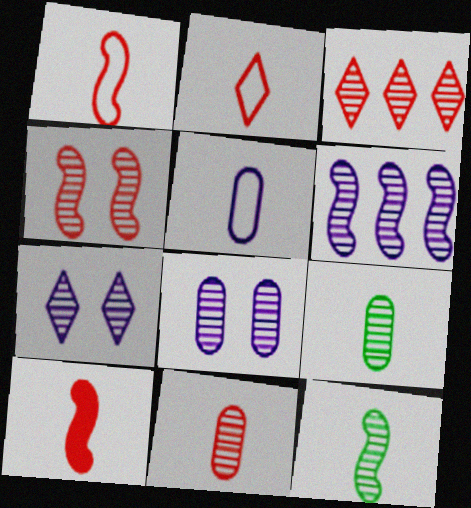[[2, 10, 11], 
[3, 4, 11], 
[3, 8, 12], 
[4, 6, 12]]